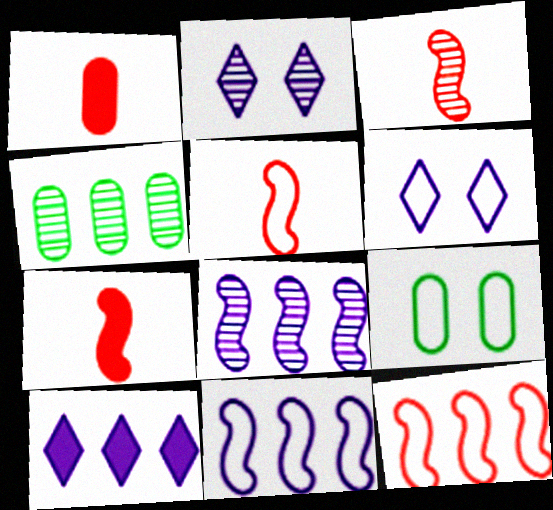[[2, 3, 4], 
[3, 5, 7], 
[3, 9, 10], 
[4, 6, 7], 
[4, 10, 12]]